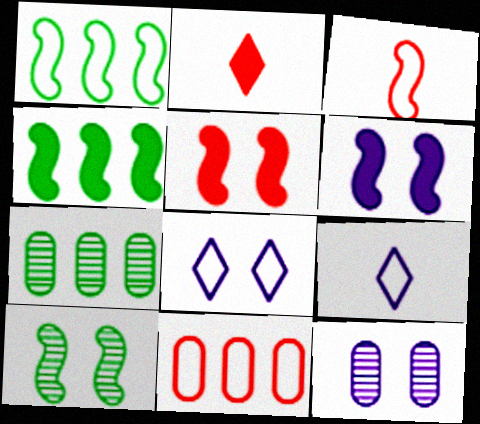[[1, 2, 12], 
[5, 7, 9], 
[6, 8, 12]]